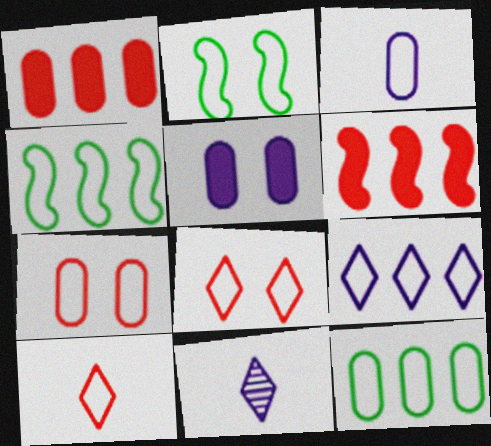[[1, 2, 11], 
[3, 4, 8], 
[3, 7, 12]]